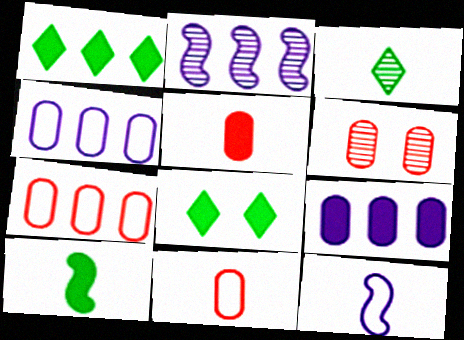[[1, 2, 7], 
[1, 6, 12], 
[2, 3, 6], 
[2, 8, 11], 
[3, 5, 12], 
[5, 6, 7]]